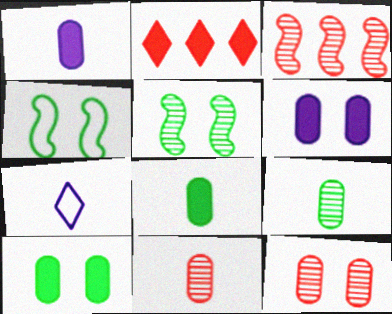[[3, 7, 10]]